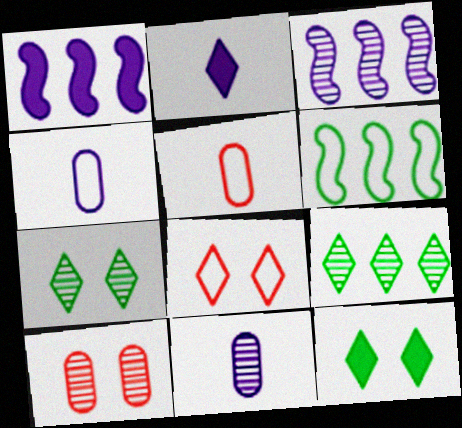[[1, 5, 7], 
[2, 6, 10], 
[2, 8, 9], 
[3, 5, 12], 
[4, 6, 8]]